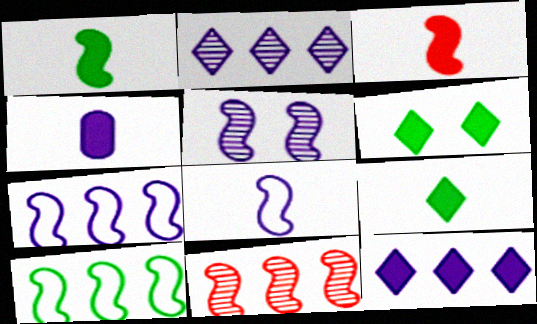[[3, 4, 9], 
[3, 5, 10]]